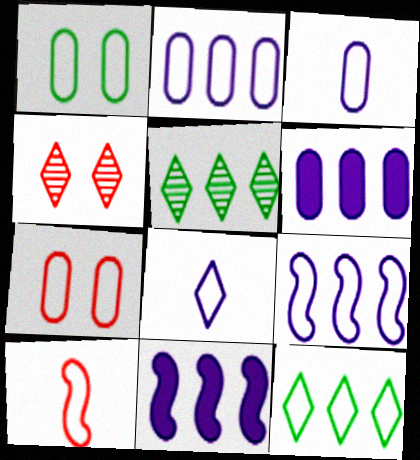[]